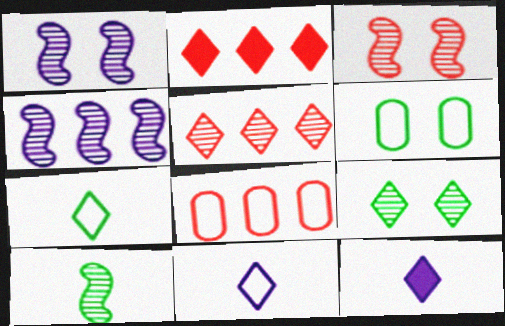[[2, 9, 11], 
[3, 4, 10]]